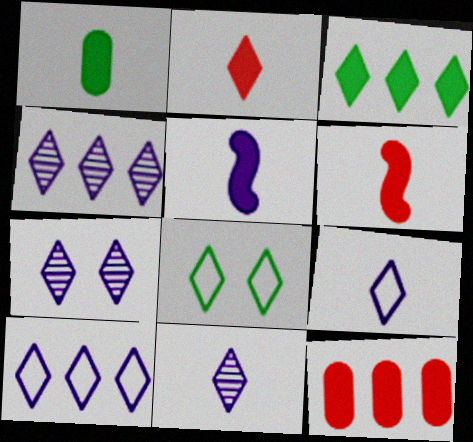[[1, 2, 5], 
[2, 4, 8], 
[4, 7, 11]]